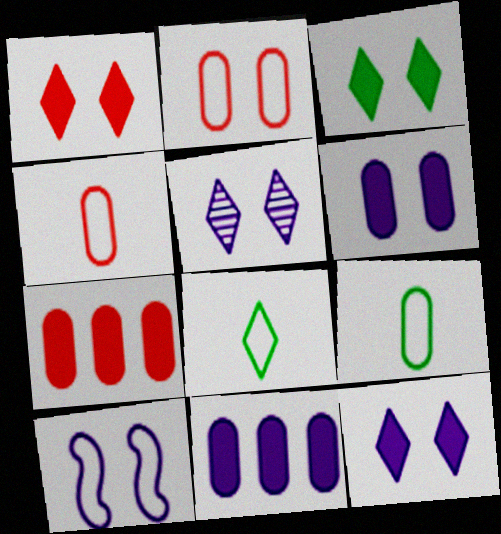[[1, 3, 12], 
[5, 6, 10]]